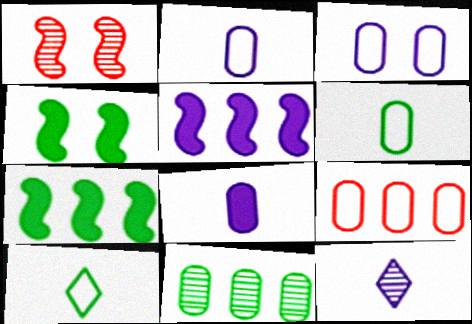[[1, 11, 12], 
[3, 5, 12], 
[3, 6, 9], 
[4, 9, 12], 
[4, 10, 11]]